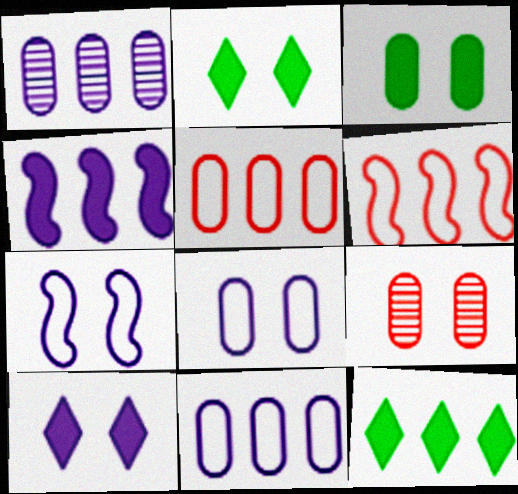[[1, 6, 12], 
[2, 7, 9], 
[3, 8, 9]]